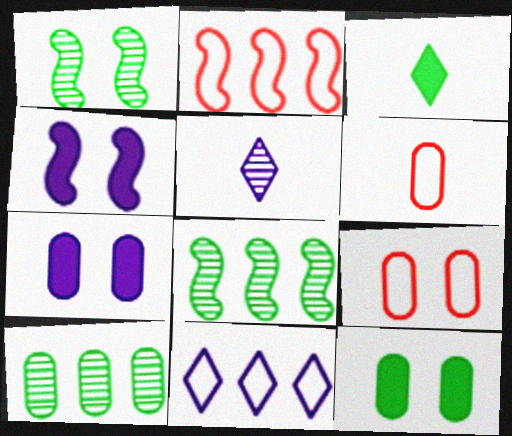[[2, 5, 12], 
[6, 7, 10]]